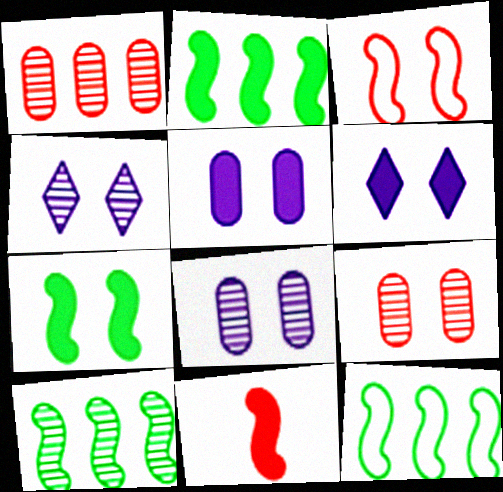[[2, 10, 12]]